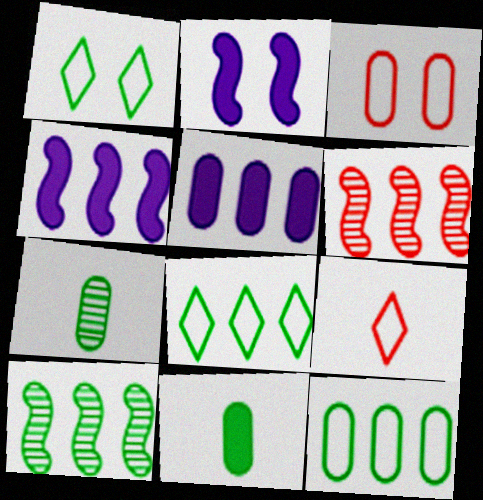[[1, 10, 11], 
[3, 5, 7], 
[5, 6, 8]]